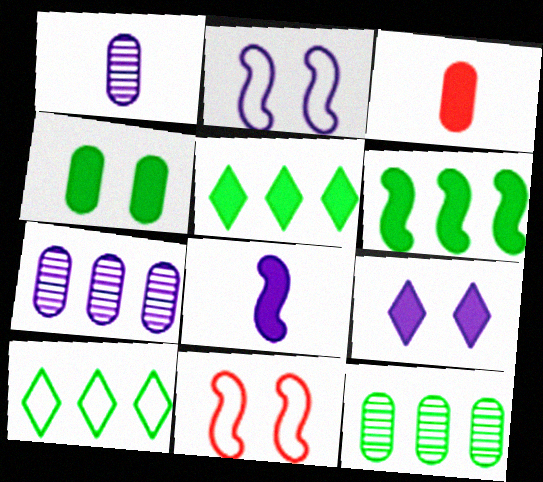[[1, 5, 11], 
[3, 6, 9], 
[6, 10, 12]]